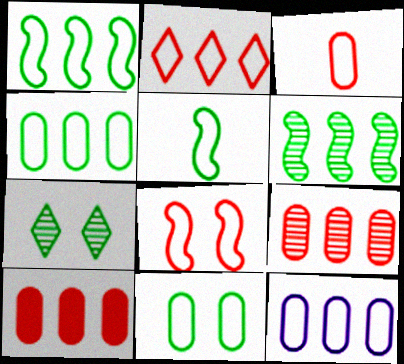[[1, 2, 12], 
[2, 3, 8], 
[3, 11, 12]]